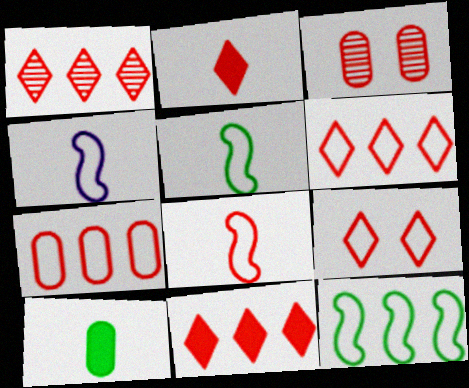[[1, 2, 9], 
[1, 6, 11], 
[3, 8, 11], 
[4, 5, 8], 
[7, 8, 9]]